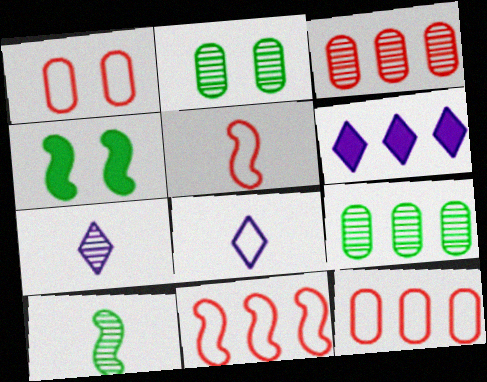[[1, 6, 10], 
[2, 5, 6], 
[3, 4, 8], 
[4, 7, 12], 
[6, 9, 11]]